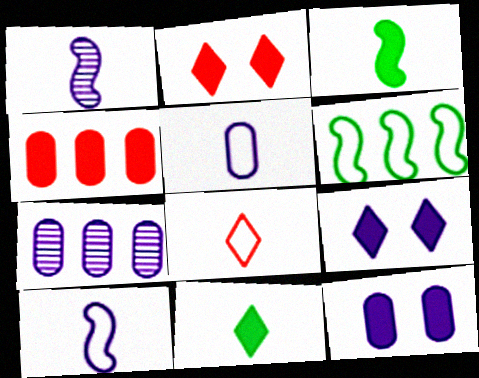[[3, 4, 9], 
[5, 7, 12], 
[7, 9, 10]]